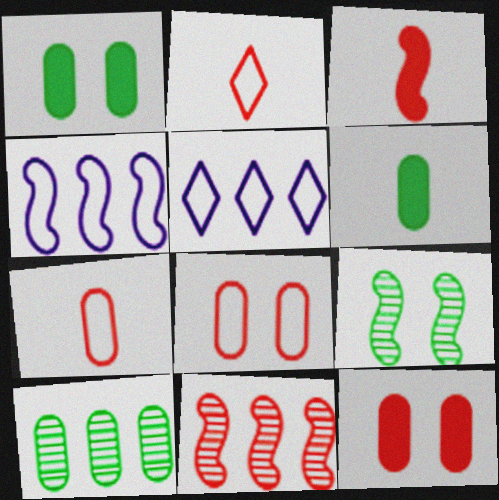[[2, 11, 12], 
[3, 4, 9]]